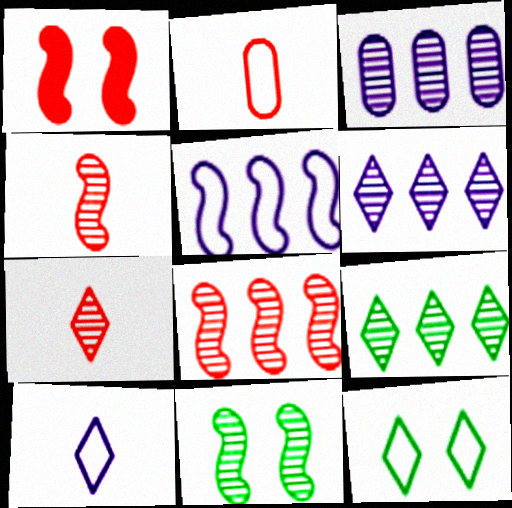[[2, 5, 12], 
[3, 7, 11], 
[3, 8, 9]]